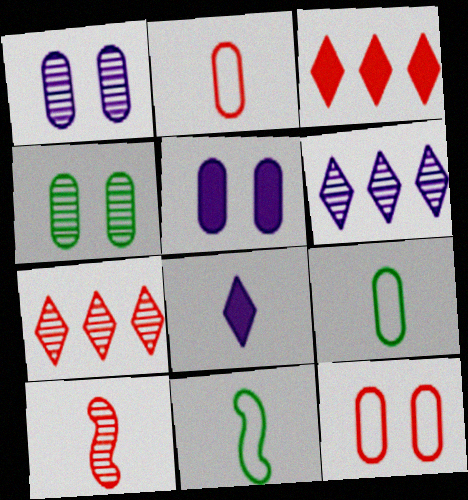[[1, 3, 11], 
[3, 10, 12], 
[4, 5, 12], 
[4, 6, 10], 
[5, 7, 11], 
[8, 9, 10]]